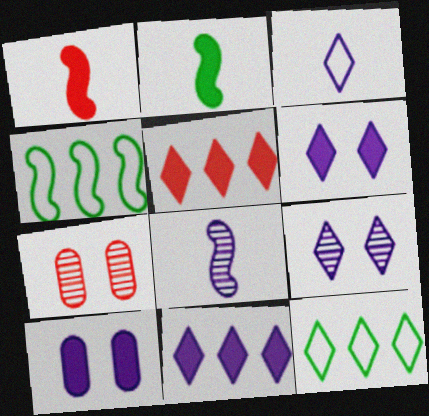[[2, 5, 10], 
[3, 9, 11]]